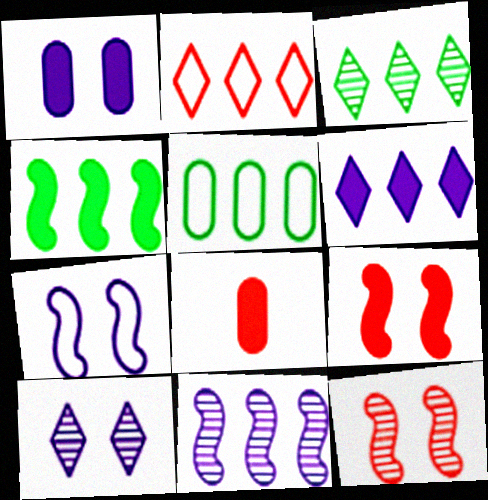[[1, 7, 10], 
[2, 3, 6], 
[2, 8, 12], 
[3, 4, 5], 
[3, 7, 8]]